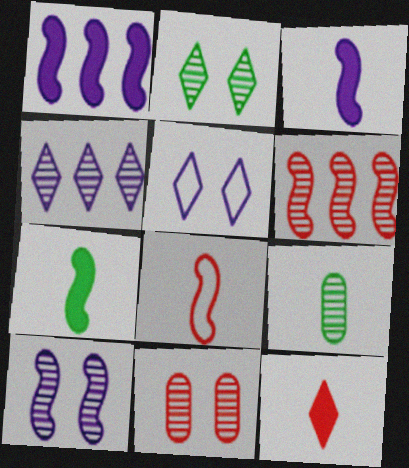[[2, 10, 11]]